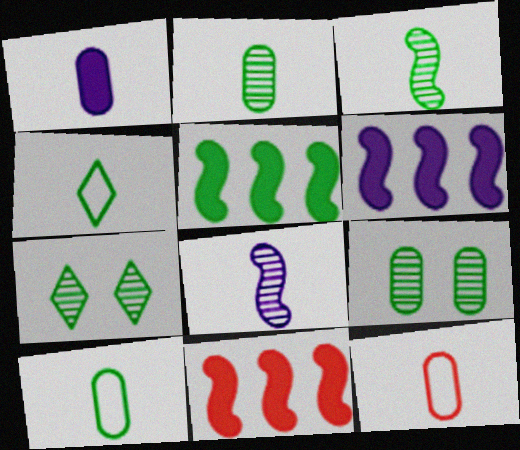[[1, 2, 12], 
[4, 5, 9], 
[5, 6, 11], 
[5, 7, 10], 
[6, 7, 12]]